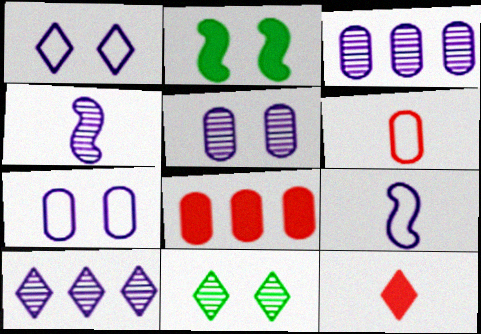[[2, 6, 10], 
[4, 5, 10], 
[8, 9, 11]]